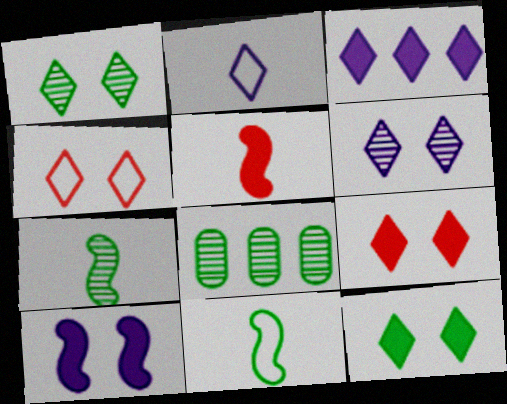[[1, 7, 8], 
[2, 3, 6], 
[4, 6, 12], 
[8, 11, 12]]